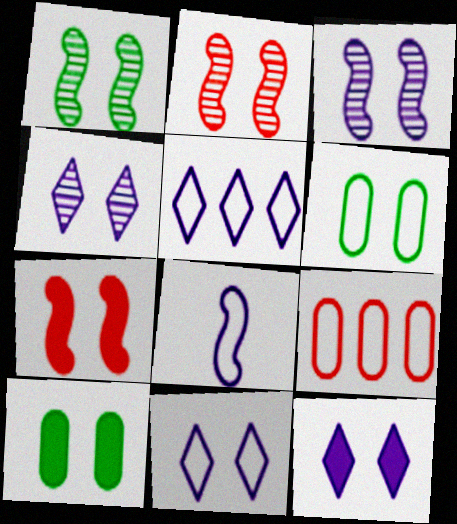[[1, 2, 3], 
[2, 6, 12], 
[2, 10, 11], 
[4, 6, 7], 
[4, 11, 12], 
[7, 10, 12]]